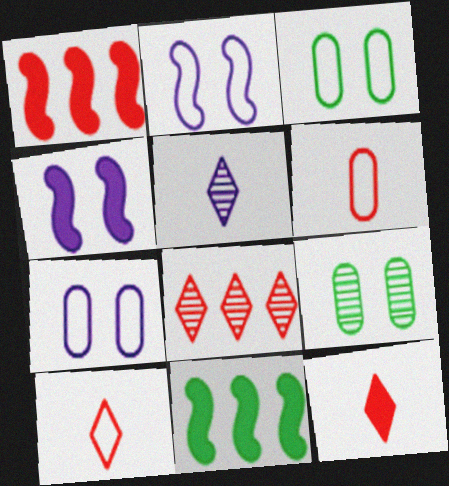[[1, 3, 5]]